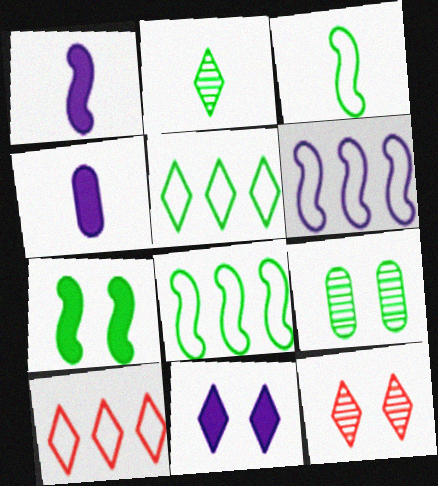[[1, 9, 10], 
[2, 10, 11], 
[4, 8, 12]]